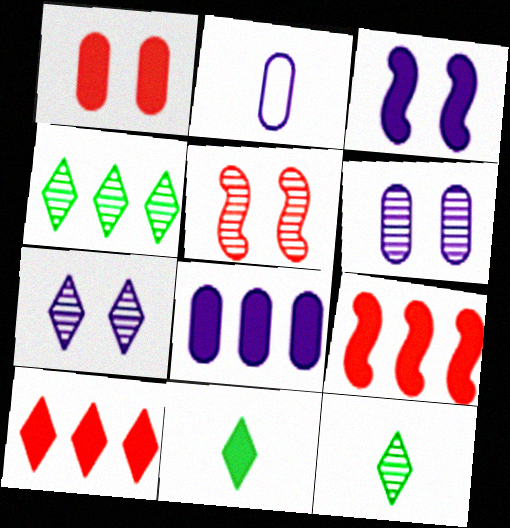[[2, 6, 8]]